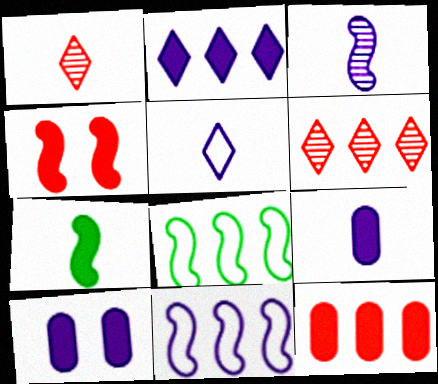[[1, 8, 10], 
[3, 4, 8], 
[3, 5, 9]]